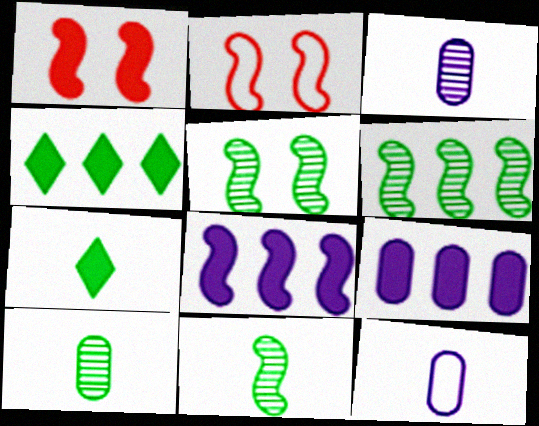[[1, 7, 9], 
[2, 3, 4], 
[2, 8, 11], 
[5, 6, 11]]